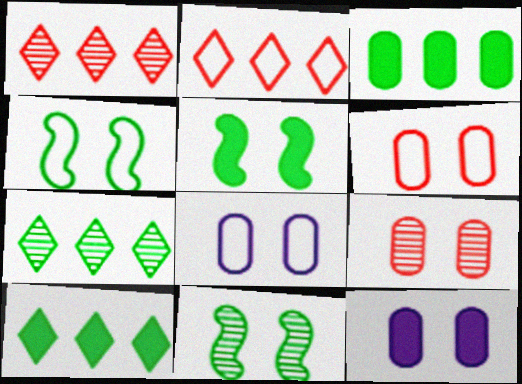[[4, 5, 11]]